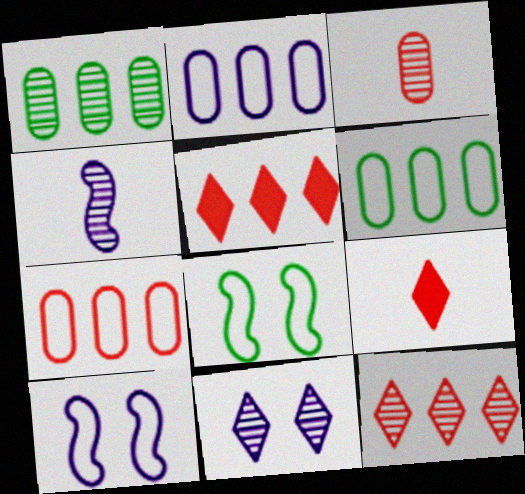[[1, 9, 10], 
[2, 6, 7]]